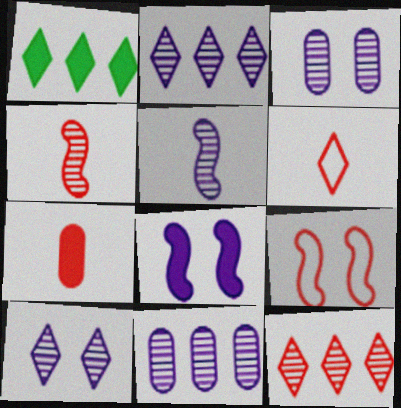[[1, 6, 10], 
[1, 7, 8], 
[2, 3, 5], 
[4, 6, 7], 
[5, 10, 11], 
[7, 9, 12]]